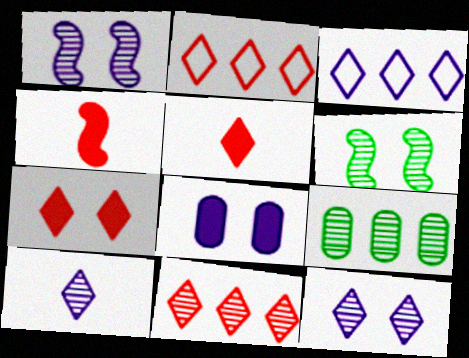[]